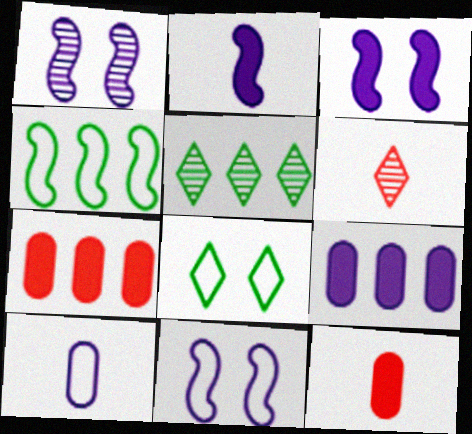[[1, 3, 11], 
[5, 11, 12]]